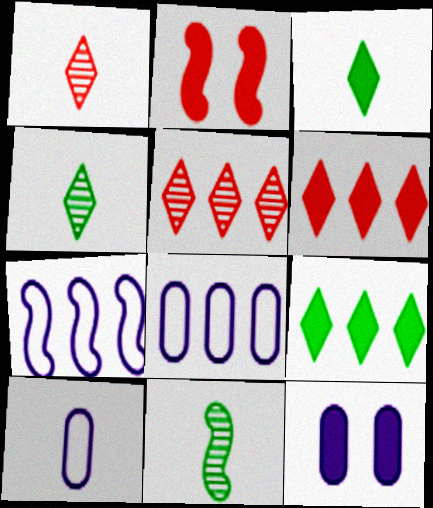[[2, 4, 8], 
[2, 7, 11]]